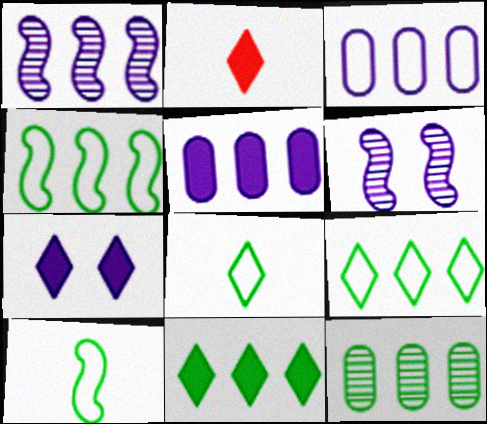[[2, 7, 11], 
[4, 11, 12]]